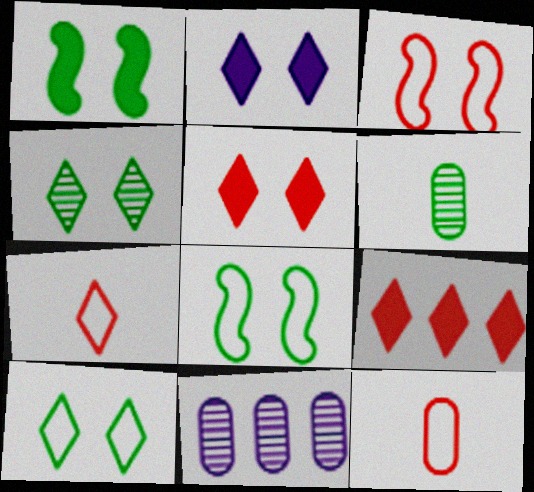[[1, 7, 11]]